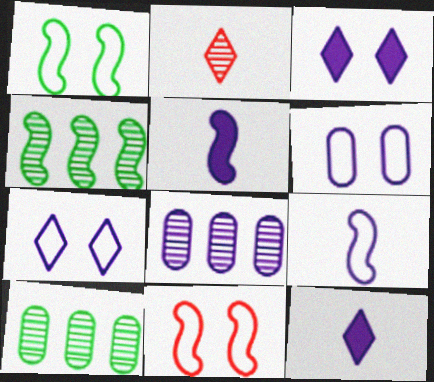[[3, 8, 9], 
[4, 5, 11], 
[5, 7, 8], 
[10, 11, 12]]